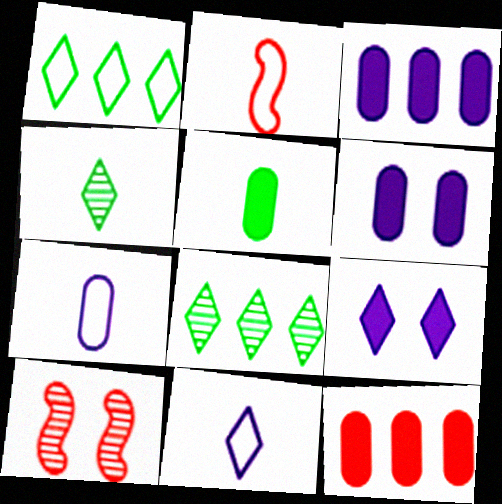[[2, 6, 8], 
[5, 6, 12]]